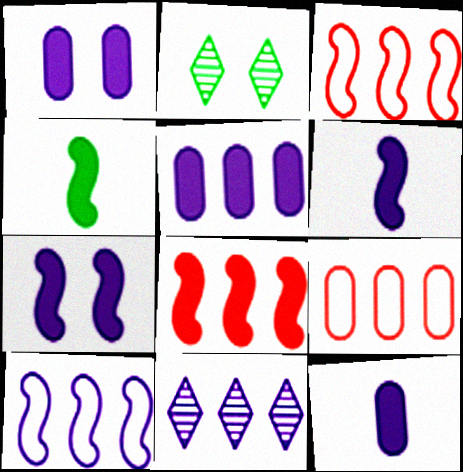[[1, 5, 12], 
[2, 3, 12], 
[2, 6, 9], 
[4, 7, 8], 
[5, 10, 11]]